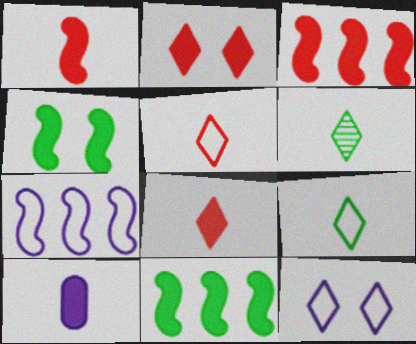[[2, 10, 11]]